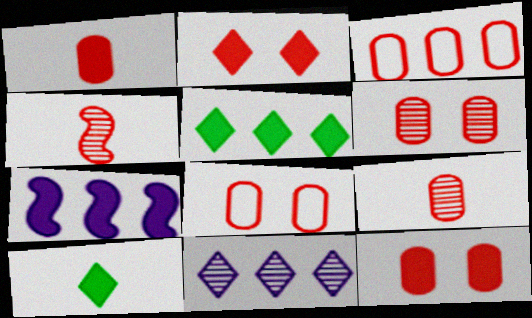[[1, 3, 6], 
[2, 3, 4], 
[3, 9, 12], 
[6, 8, 12], 
[7, 10, 12]]